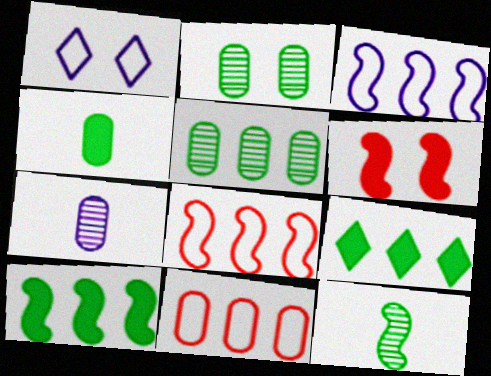[[1, 2, 6], 
[3, 6, 12]]